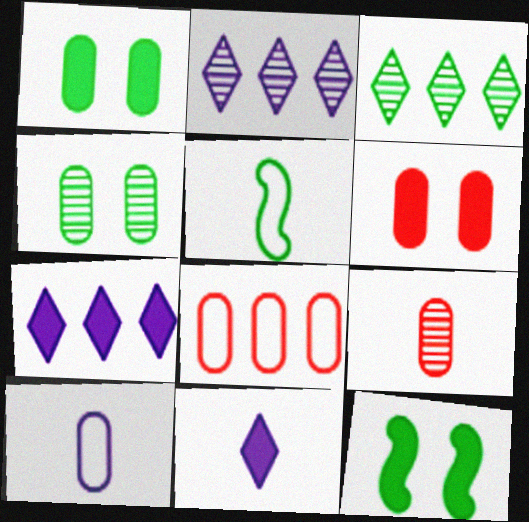[[1, 3, 5], 
[2, 5, 6], 
[5, 9, 11], 
[6, 8, 9]]